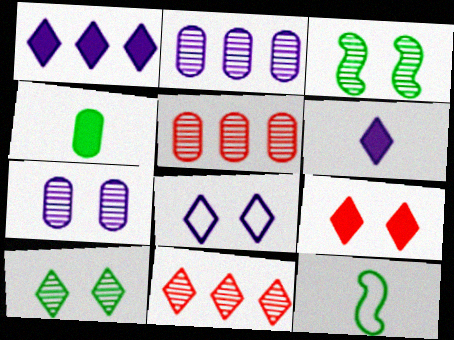[[2, 9, 12], 
[8, 9, 10]]